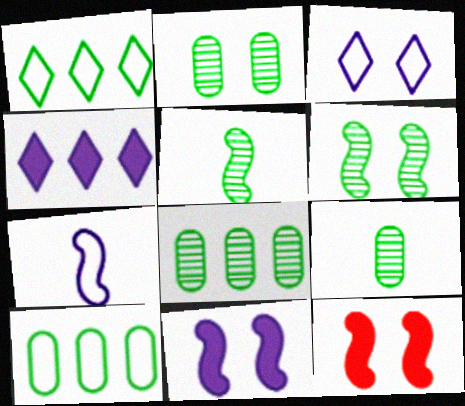[[2, 3, 12], 
[2, 8, 9]]